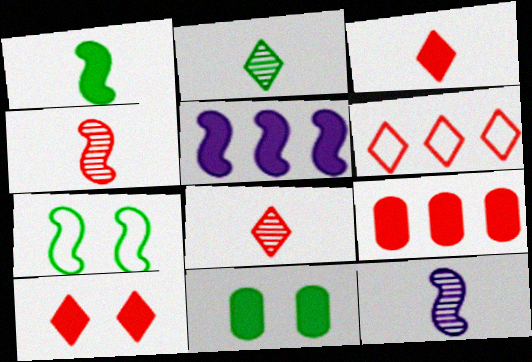[[3, 5, 11], 
[4, 5, 7], 
[6, 8, 10], 
[6, 11, 12]]